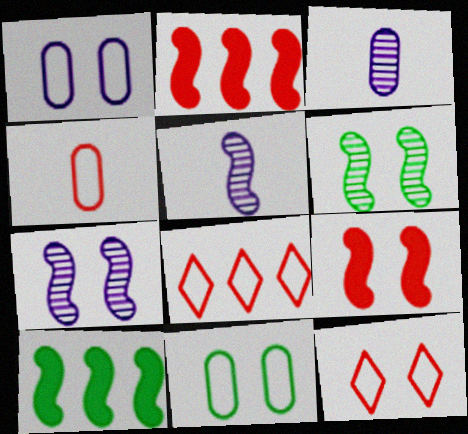[[3, 10, 12]]